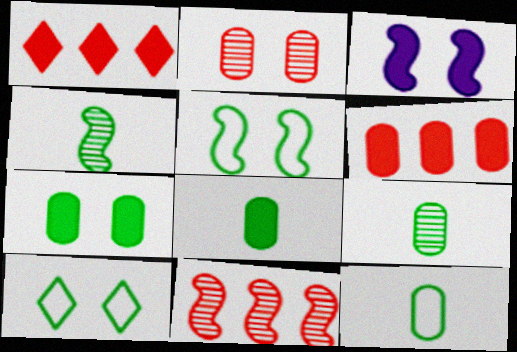[[1, 3, 8], 
[2, 3, 10], 
[8, 9, 12]]